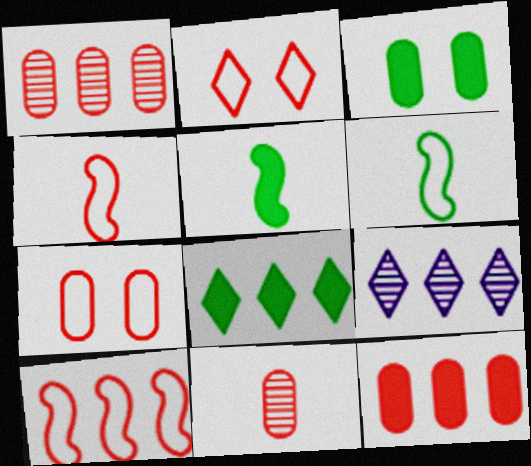[[3, 4, 9], 
[3, 5, 8], 
[5, 7, 9], 
[7, 11, 12]]